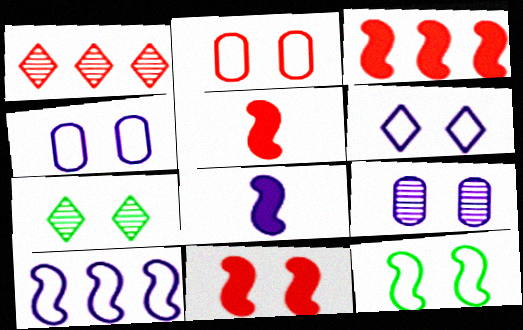[[1, 2, 5], 
[2, 6, 12], 
[3, 5, 11], 
[4, 7, 11]]